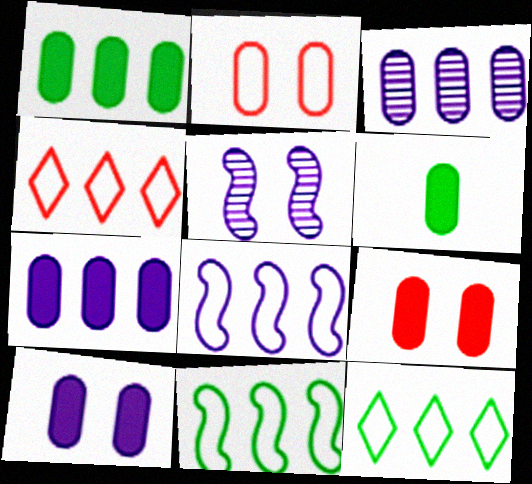[[2, 3, 6], 
[4, 5, 6], 
[6, 7, 9]]